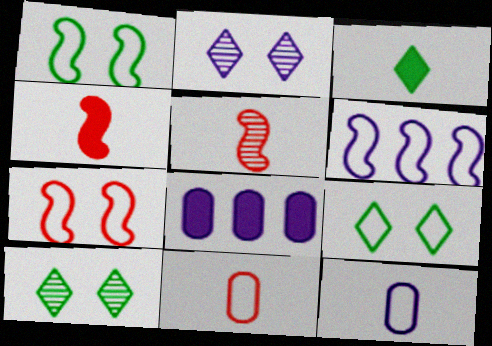[[3, 5, 12], 
[5, 8, 9], 
[6, 9, 11]]